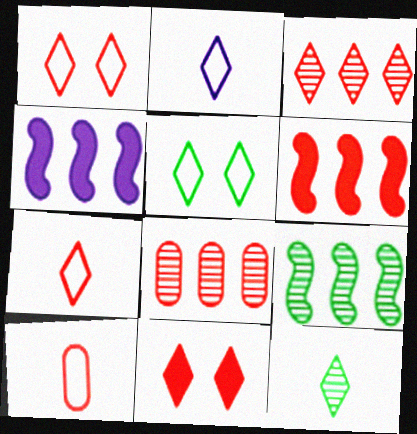[[3, 7, 11]]